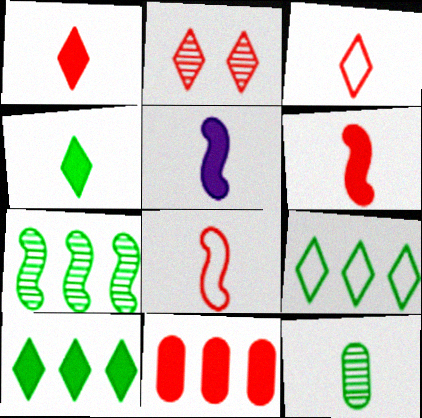[[2, 8, 11], 
[3, 5, 12]]